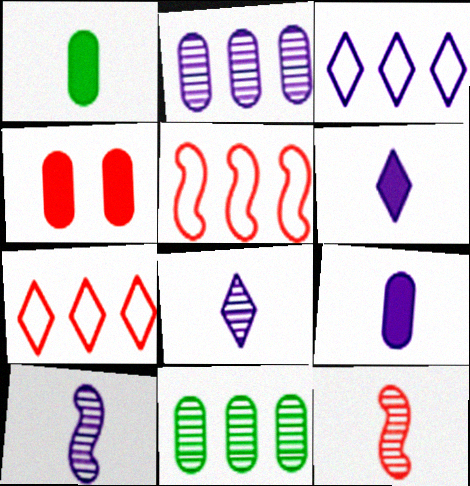[[4, 7, 12]]